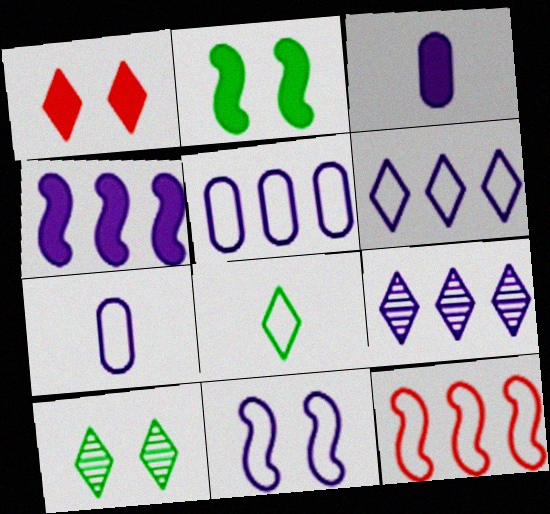[[1, 8, 9], 
[3, 9, 11], 
[3, 10, 12], 
[4, 5, 9], 
[6, 7, 11]]